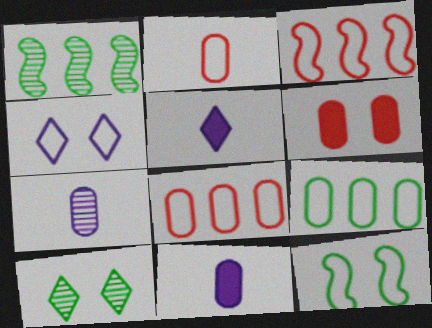[[3, 10, 11], 
[6, 7, 9]]